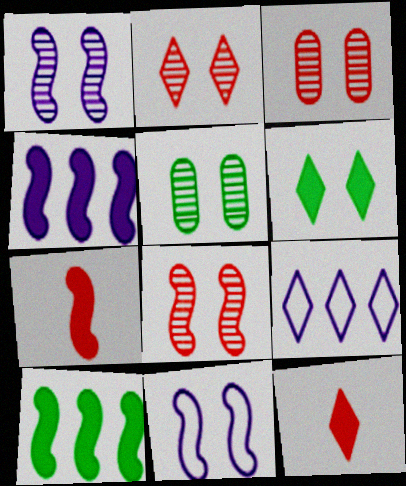[[1, 2, 5], 
[2, 3, 8], 
[3, 6, 11], 
[5, 7, 9]]